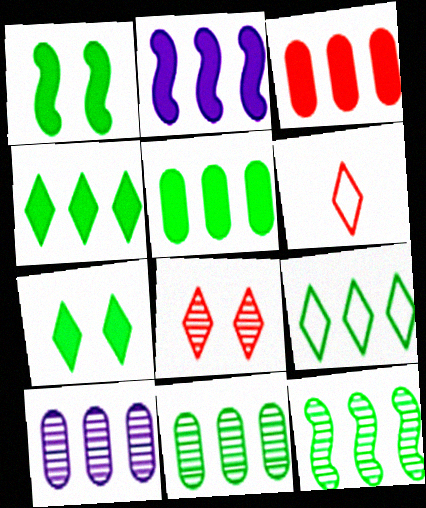[[1, 6, 10], 
[2, 3, 4], 
[5, 9, 12]]